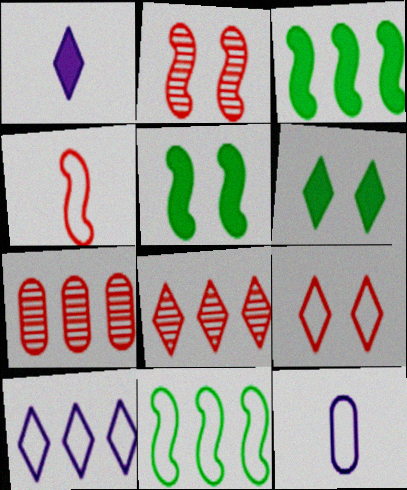[[3, 7, 10], 
[5, 8, 12], 
[9, 11, 12]]